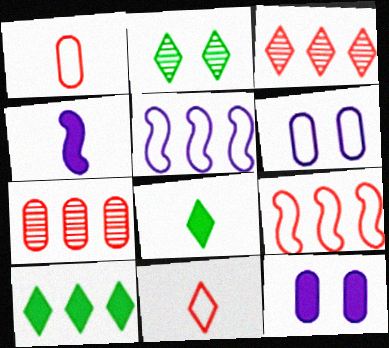[[5, 7, 10]]